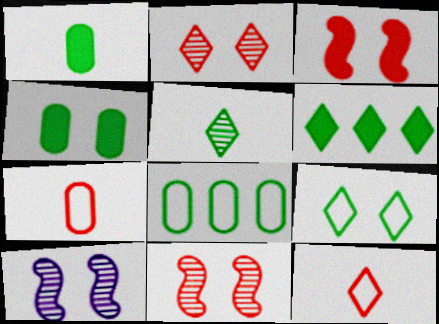[[5, 6, 9], 
[6, 7, 10]]